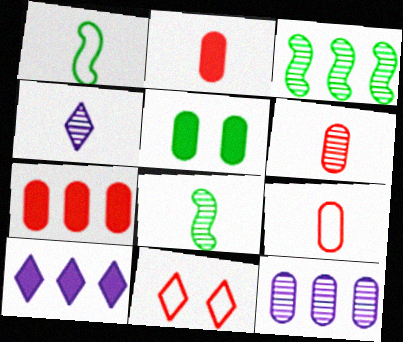[[1, 2, 4], 
[2, 6, 9], 
[4, 6, 8], 
[5, 9, 12]]